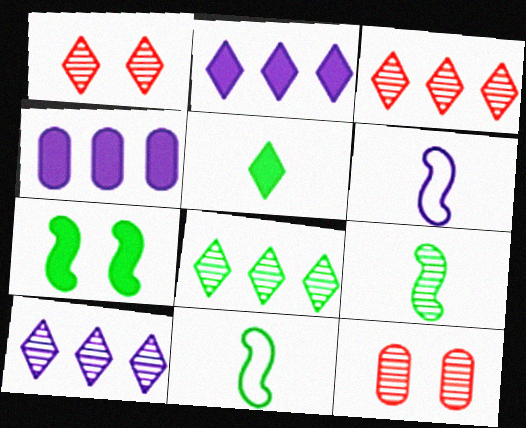[[1, 4, 11], 
[2, 11, 12], 
[3, 8, 10], 
[9, 10, 12]]